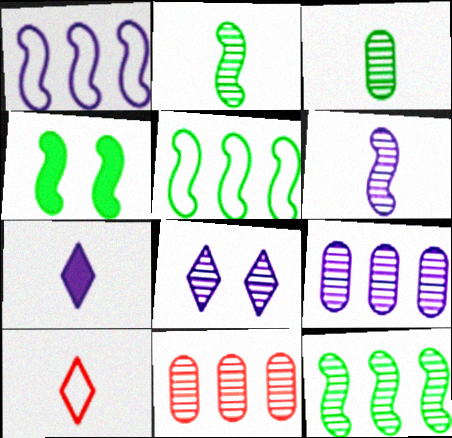[[2, 4, 5], 
[2, 8, 11], 
[4, 9, 10], 
[6, 8, 9]]